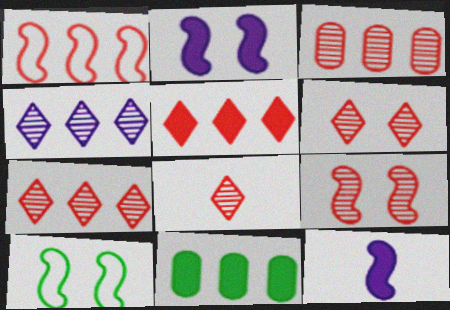[[1, 3, 5], 
[1, 4, 11], 
[2, 9, 10], 
[3, 8, 9], 
[6, 7, 8]]